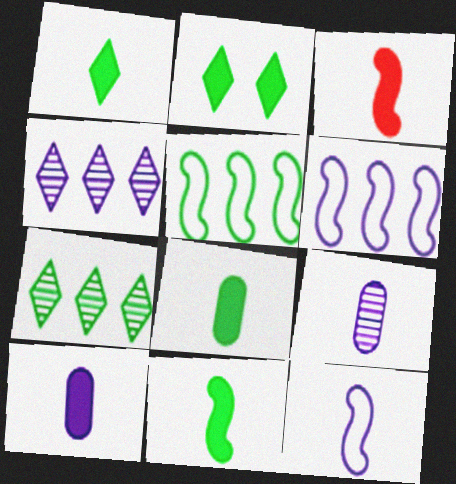[[1, 3, 10], 
[1, 8, 11]]